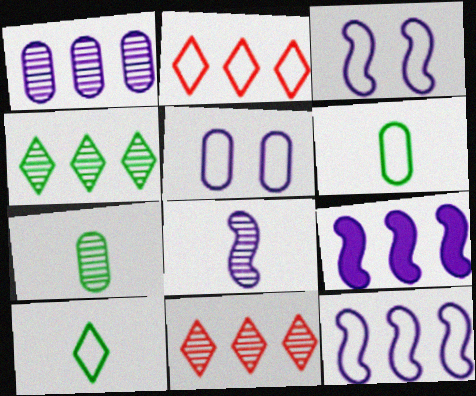[[2, 3, 6], 
[3, 8, 9]]